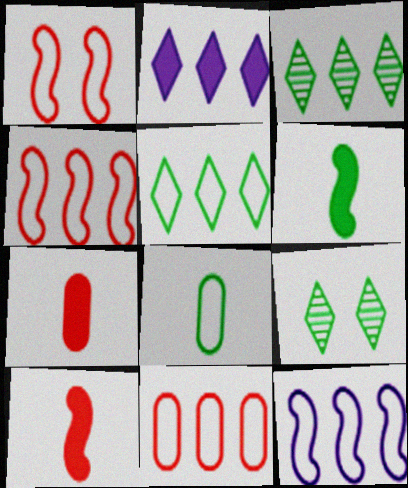[[5, 11, 12], 
[7, 9, 12]]